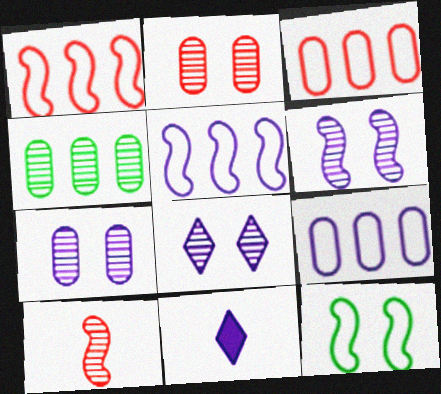[[4, 8, 10], 
[5, 7, 11], 
[6, 7, 8], 
[6, 9, 11]]